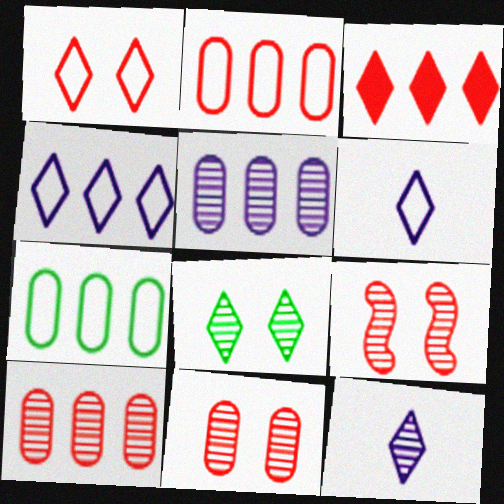[[3, 6, 8]]